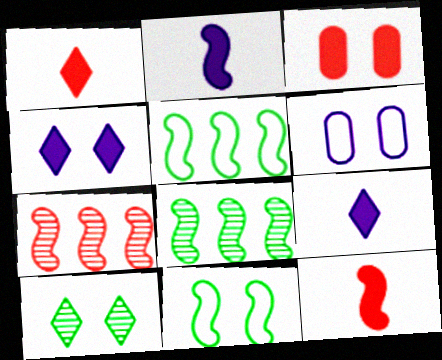[[1, 6, 8], 
[2, 7, 11]]